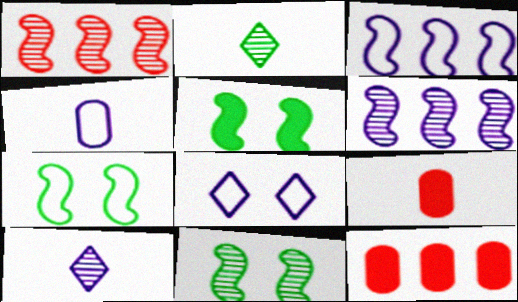[[3, 4, 8], 
[5, 7, 11], 
[7, 10, 12]]